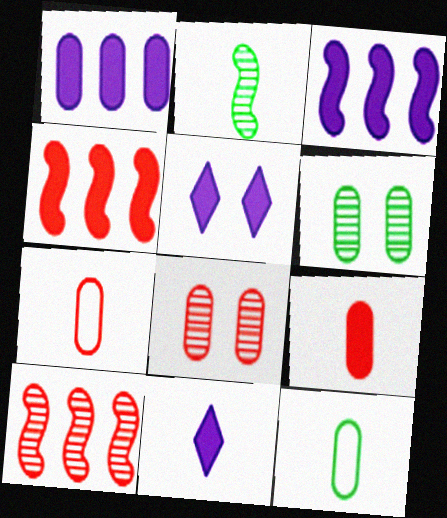[[1, 6, 7], 
[1, 8, 12], 
[2, 7, 11], 
[5, 10, 12]]